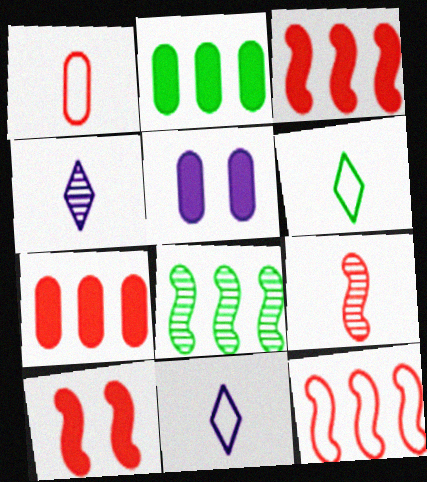[[9, 10, 12]]